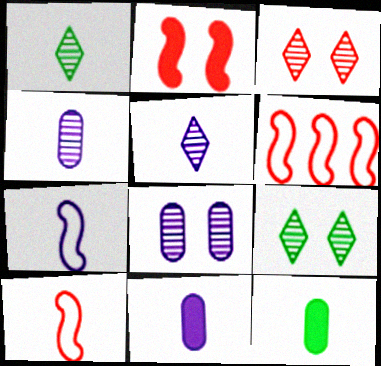[[1, 10, 11], 
[5, 7, 11], 
[5, 10, 12], 
[6, 9, 11]]